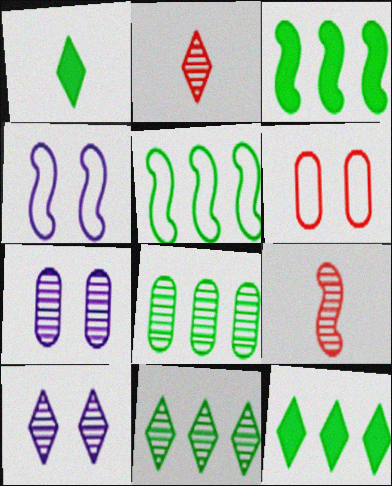[[2, 10, 11], 
[3, 4, 9], 
[5, 8, 12], 
[7, 9, 11], 
[8, 9, 10]]